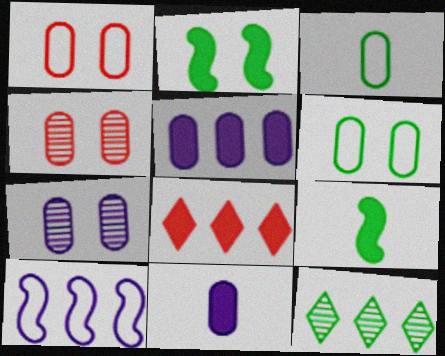[[2, 3, 12], 
[2, 8, 11], 
[3, 4, 5], 
[6, 9, 12]]